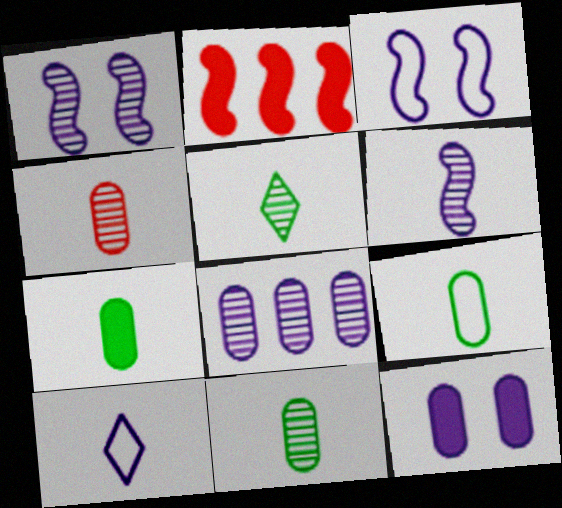[[4, 5, 6], 
[7, 9, 11]]